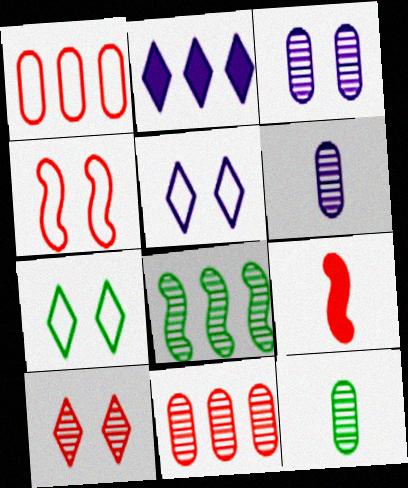[[1, 2, 8], 
[1, 9, 10], 
[2, 4, 12], 
[3, 11, 12], 
[6, 8, 10]]